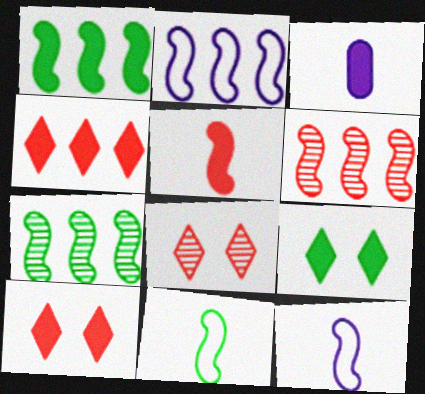[[1, 2, 6], 
[1, 3, 10]]